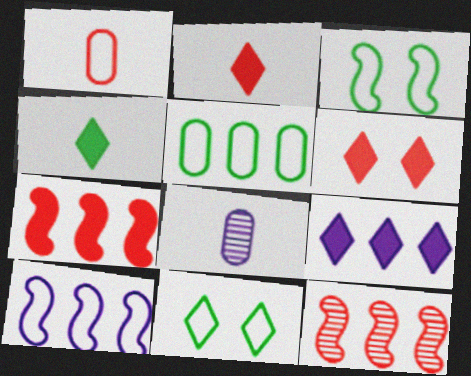[[1, 6, 12], 
[1, 10, 11], 
[4, 6, 9], 
[5, 9, 12], 
[7, 8, 11]]